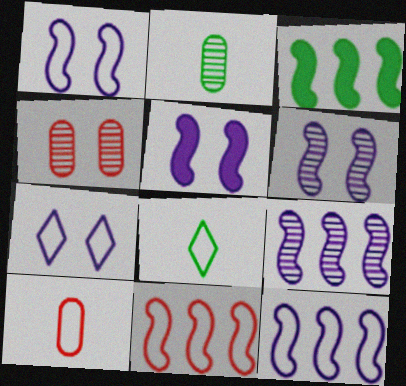[[1, 5, 6], 
[3, 9, 11]]